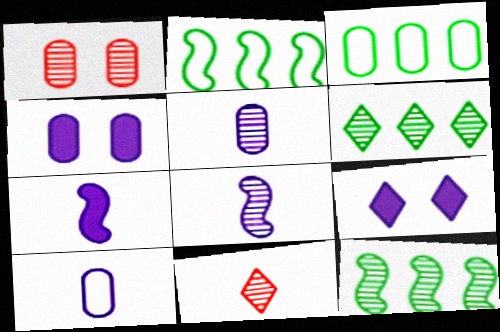[[1, 6, 8], 
[2, 4, 11]]